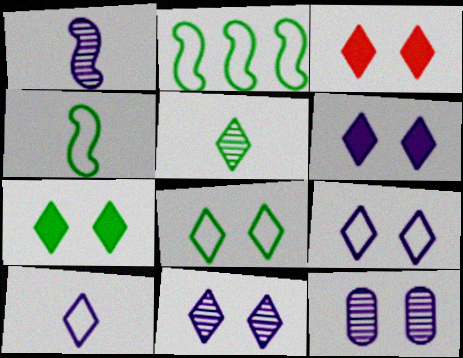[[3, 6, 7], 
[3, 8, 11], 
[6, 9, 11]]